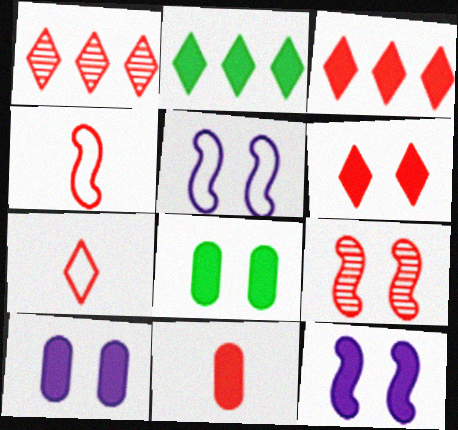[[1, 6, 7], 
[2, 11, 12], 
[6, 8, 12]]